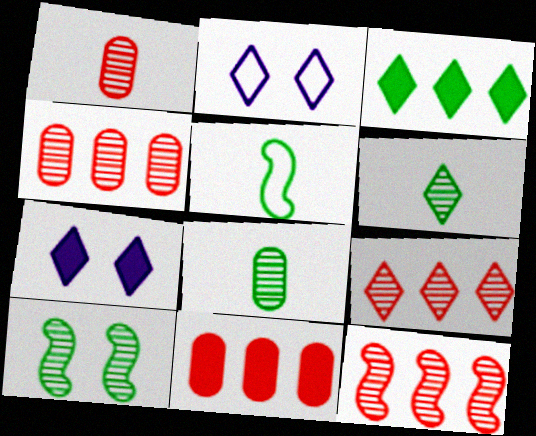[[4, 5, 7], 
[4, 9, 12]]